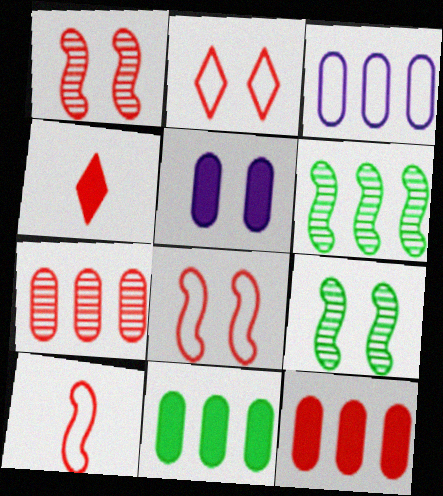[[2, 5, 9], 
[3, 4, 9], 
[3, 7, 11], 
[4, 7, 8]]